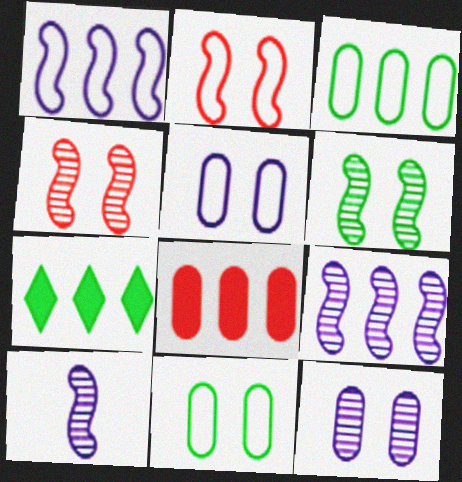[]